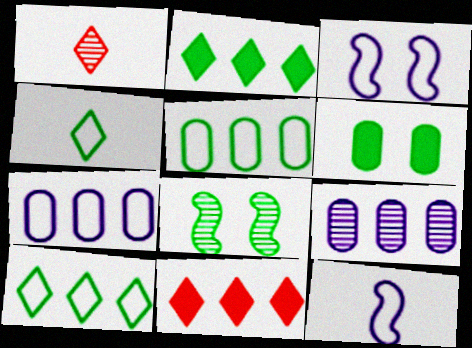[[1, 8, 9]]